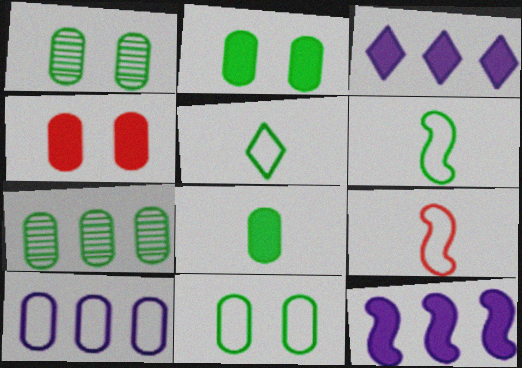[[1, 2, 11], 
[1, 3, 9], 
[7, 8, 11]]